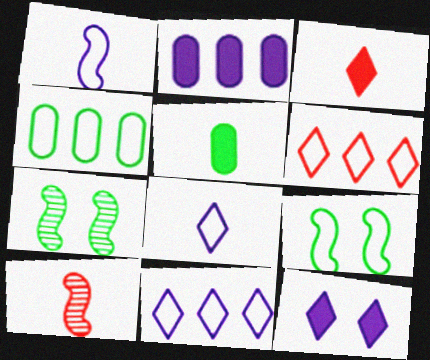[[4, 10, 12], 
[5, 8, 10]]